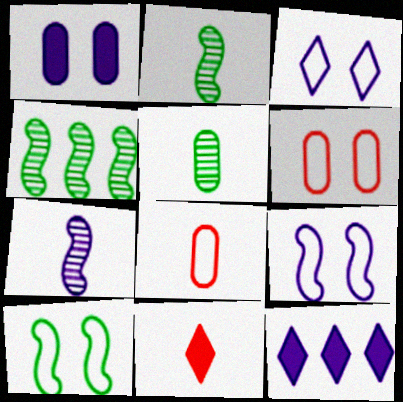[[2, 6, 12], 
[3, 6, 10]]